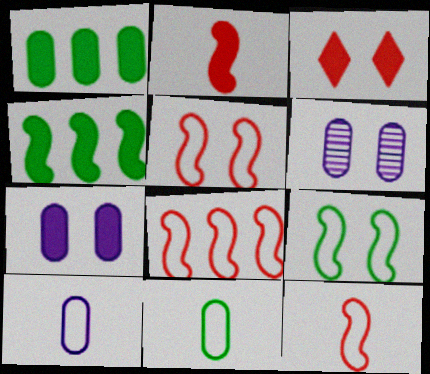[[3, 6, 9], 
[5, 8, 12]]